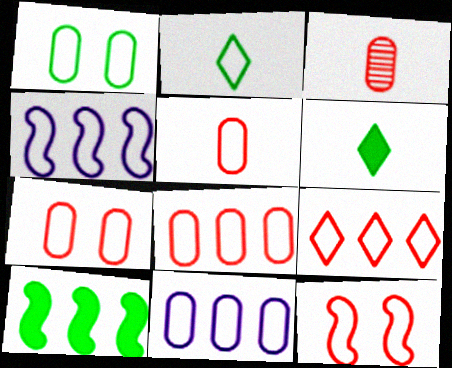[[1, 5, 11], 
[2, 4, 7], 
[2, 11, 12], 
[5, 7, 8], 
[5, 9, 12]]